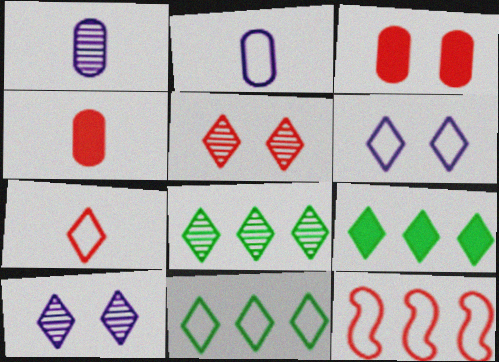[[4, 5, 12], 
[6, 7, 11], 
[7, 9, 10], 
[8, 9, 11]]